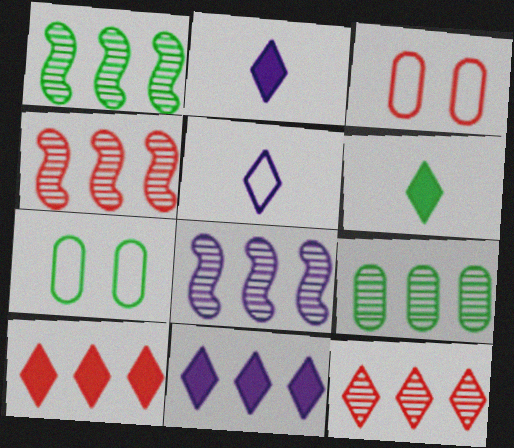[[1, 2, 3], 
[1, 4, 8], 
[1, 6, 7], 
[2, 4, 7], 
[3, 6, 8], 
[8, 9, 12]]